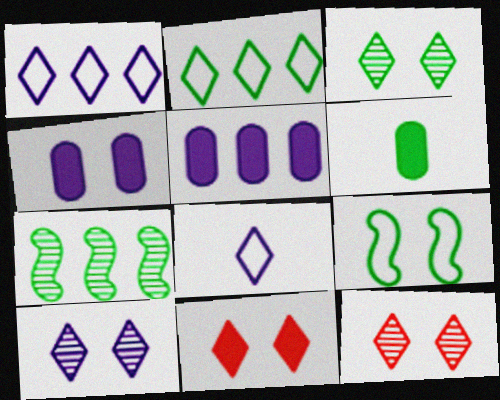[[3, 10, 12], 
[4, 9, 12]]